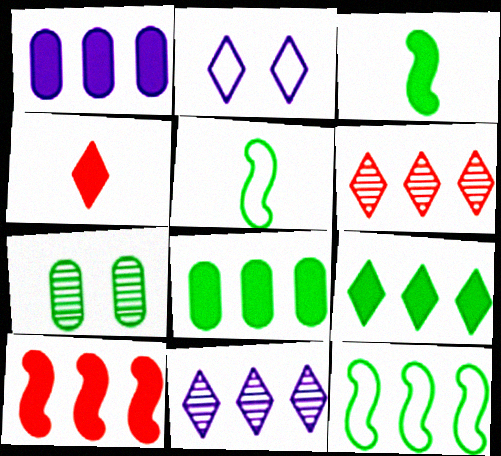[[1, 6, 12], 
[1, 9, 10], 
[5, 7, 9]]